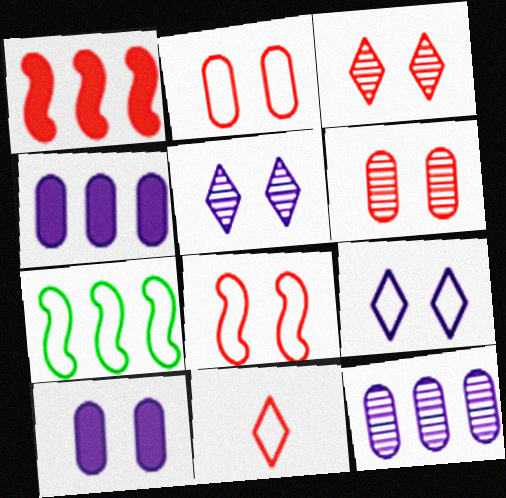[[1, 6, 11]]